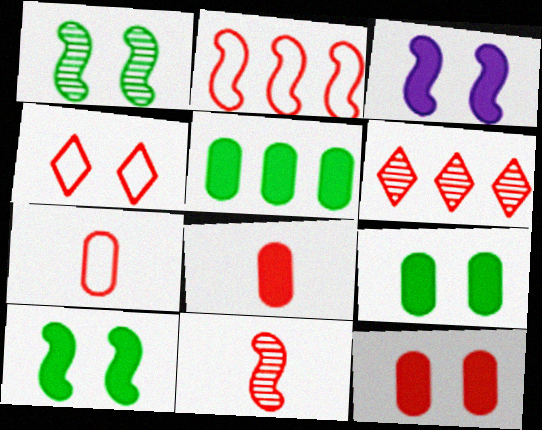[[2, 4, 7]]